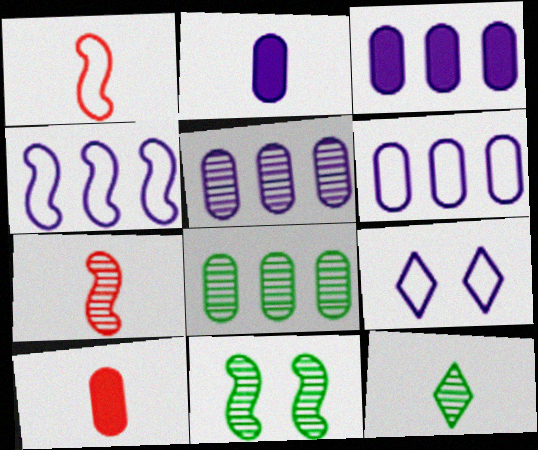[[1, 2, 12], 
[3, 5, 6], 
[8, 11, 12]]